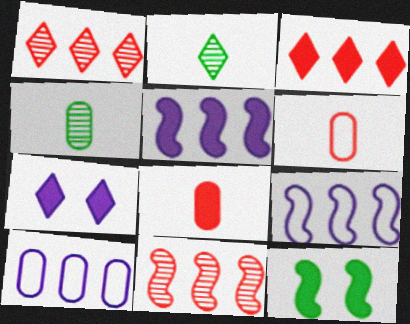[]